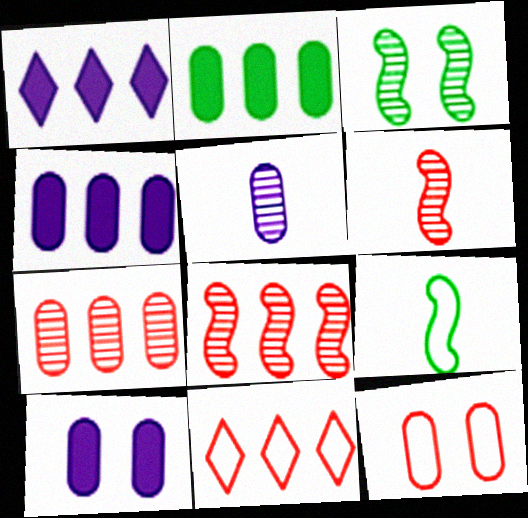[[2, 5, 12]]